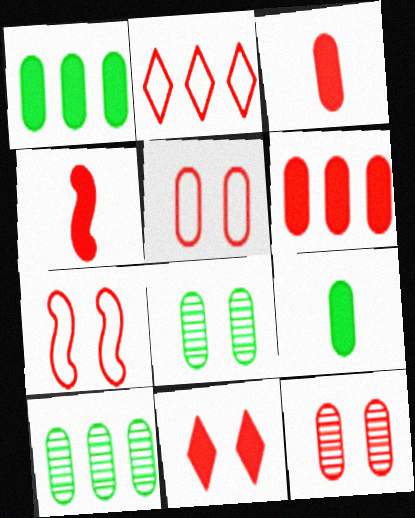[[2, 4, 12], 
[4, 6, 11], 
[7, 11, 12]]